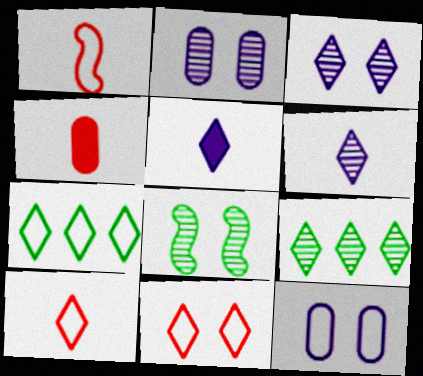[[1, 7, 12], 
[5, 9, 11]]